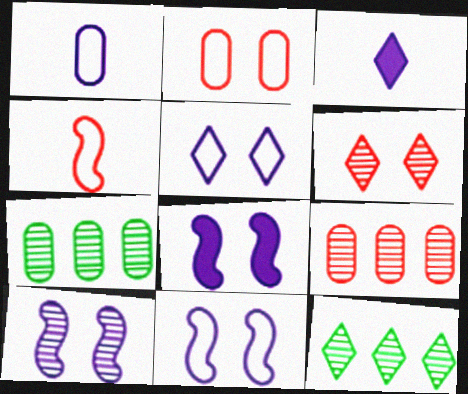[[8, 10, 11]]